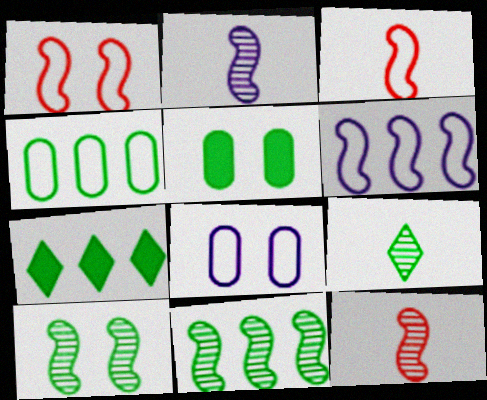[[4, 7, 11], 
[7, 8, 12]]